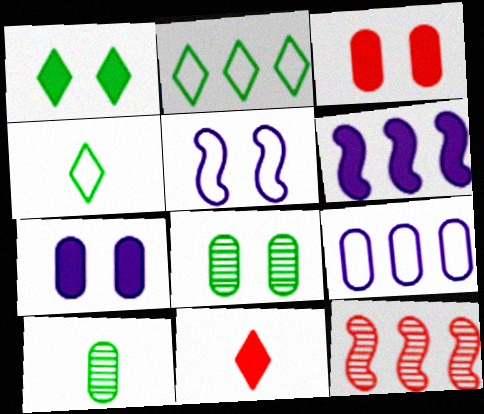[[3, 9, 10], 
[4, 7, 12]]